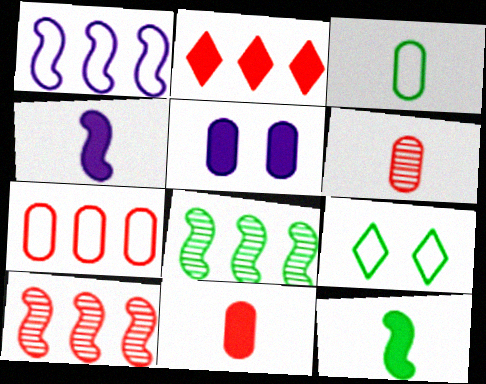[[2, 5, 12], 
[2, 7, 10]]